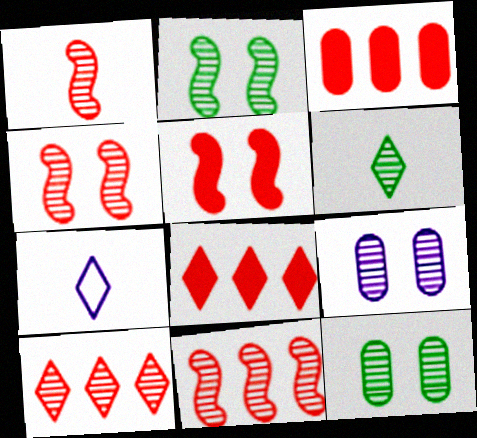[[1, 4, 11], 
[2, 3, 7], 
[6, 9, 11]]